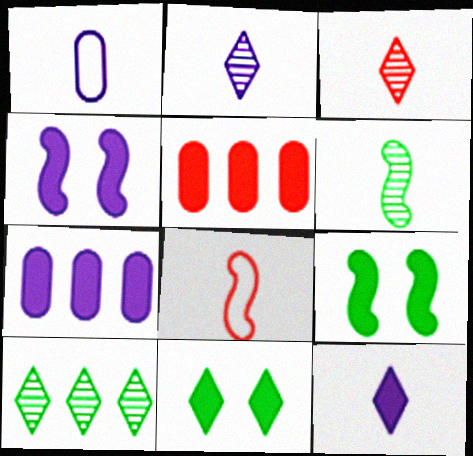[[4, 7, 12], 
[5, 9, 12]]